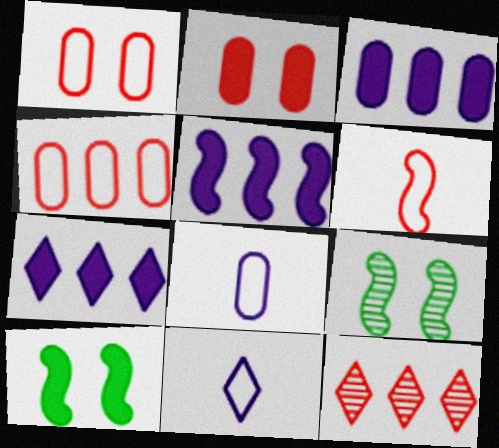[[2, 6, 12], 
[3, 5, 7], 
[5, 6, 9], 
[8, 10, 12]]